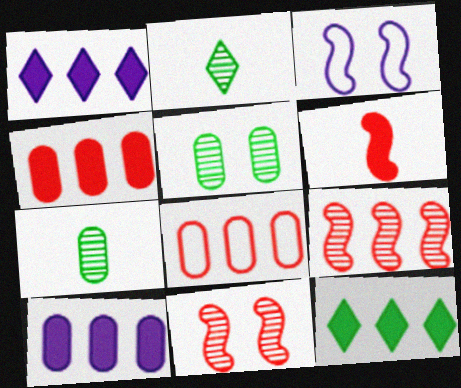[[2, 3, 4]]